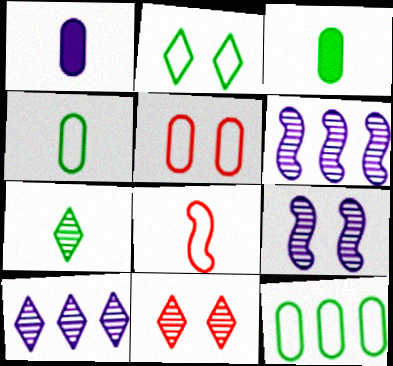[[1, 7, 8], 
[7, 10, 11]]